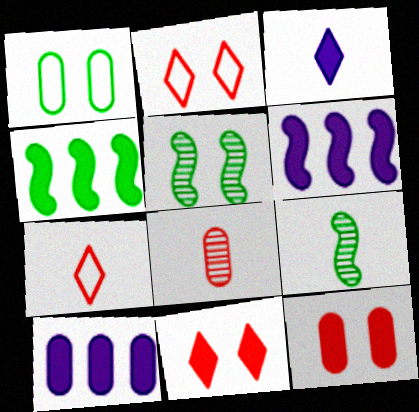[[1, 8, 10], 
[2, 9, 10], 
[3, 4, 12], 
[5, 7, 10]]